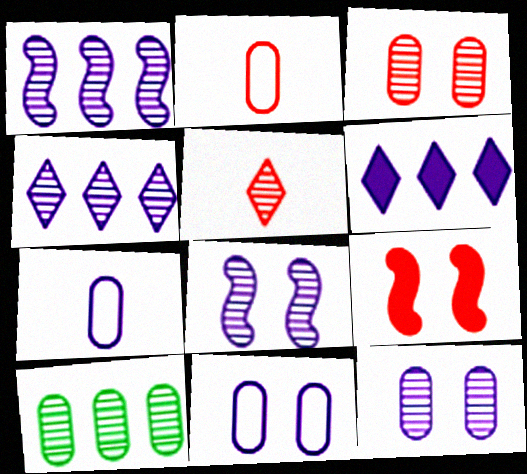[[5, 8, 10], 
[6, 7, 8]]